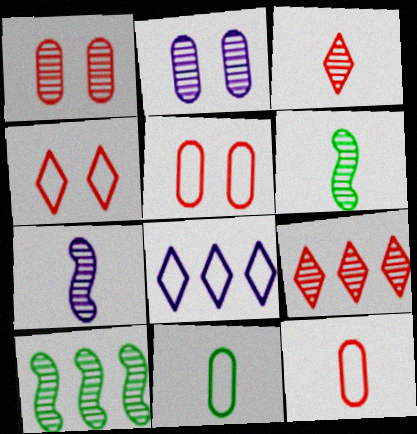[[2, 3, 10], 
[2, 6, 9]]